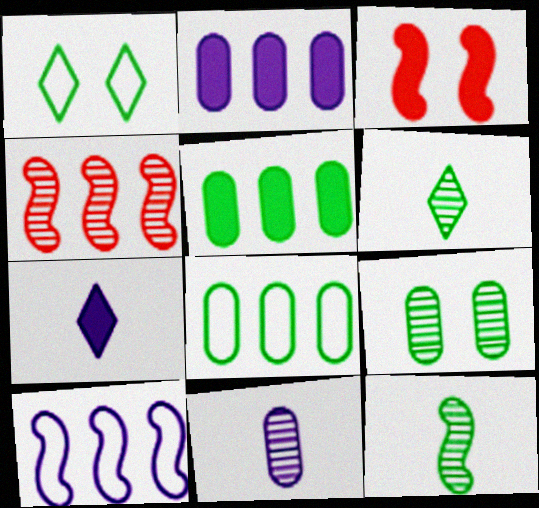[[1, 5, 12], 
[3, 5, 7], 
[3, 10, 12]]